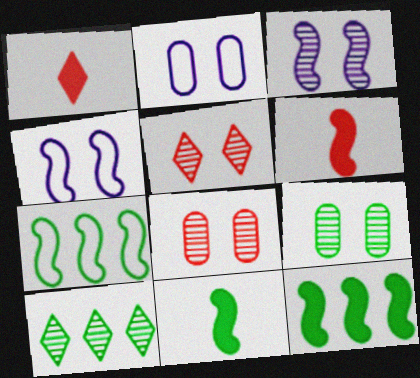[[2, 6, 10], 
[3, 5, 9], 
[3, 6, 7]]